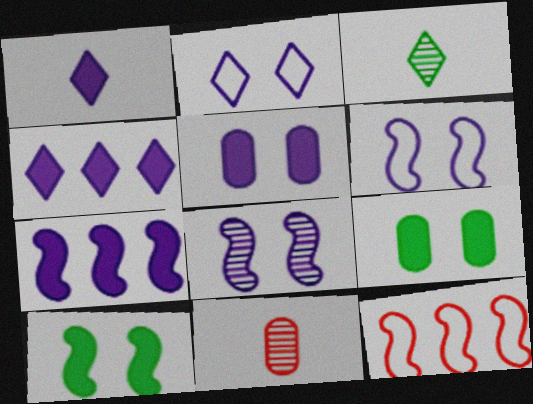[[1, 5, 7], 
[2, 5, 8], 
[3, 5, 12]]